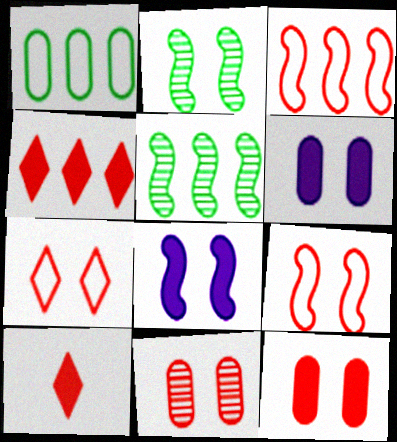[[2, 6, 7], 
[2, 8, 9], 
[3, 10, 11]]